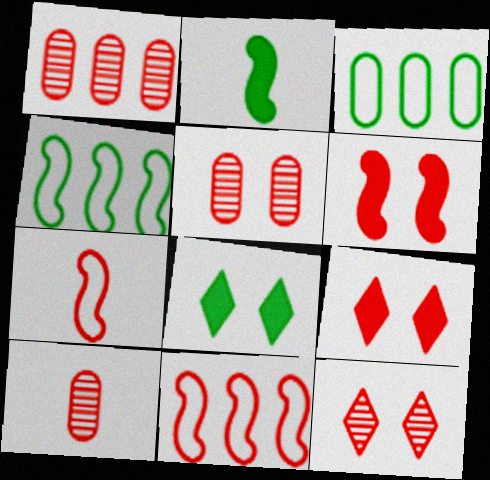[[1, 5, 10], 
[1, 7, 9], 
[9, 10, 11]]